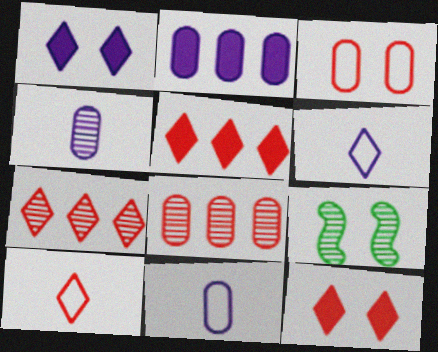[[1, 3, 9], 
[2, 9, 10], 
[4, 7, 9], 
[5, 9, 11], 
[7, 10, 12]]